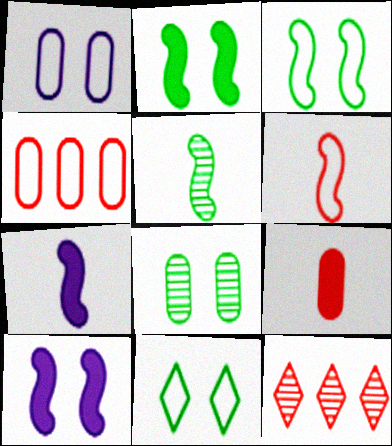[[2, 8, 11], 
[5, 6, 7]]